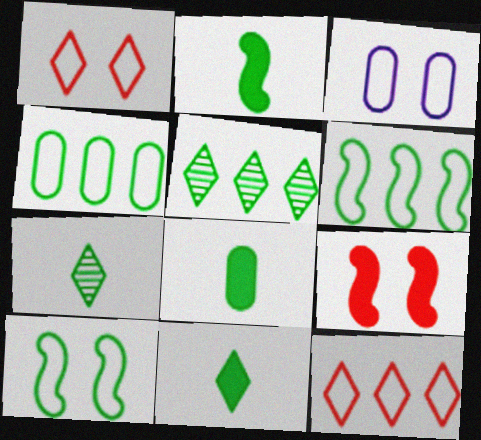[[1, 3, 10], 
[2, 8, 11], 
[5, 8, 10]]